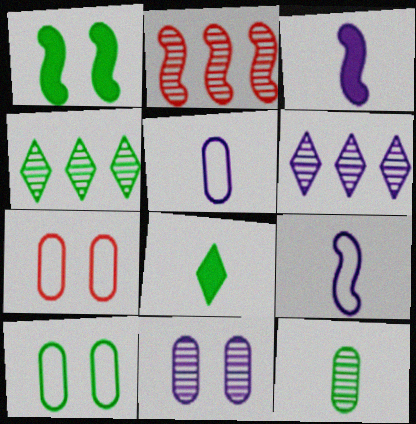[[1, 2, 9], 
[3, 4, 7]]